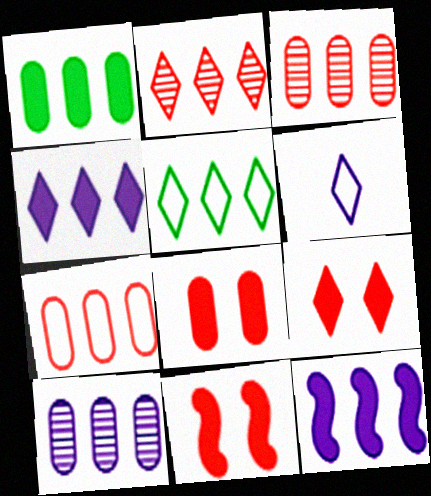[[1, 7, 10], 
[2, 4, 5], 
[3, 5, 12], 
[8, 9, 11]]